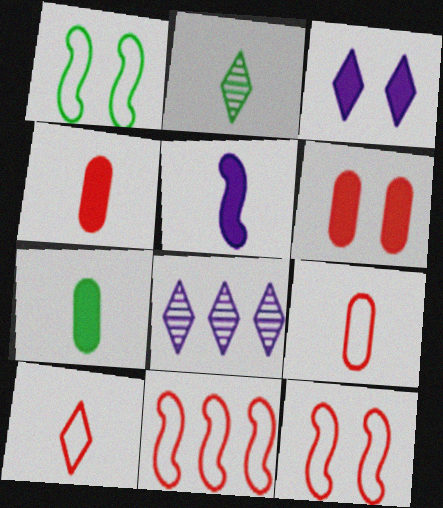[[1, 4, 8], 
[2, 5, 9], 
[7, 8, 12]]